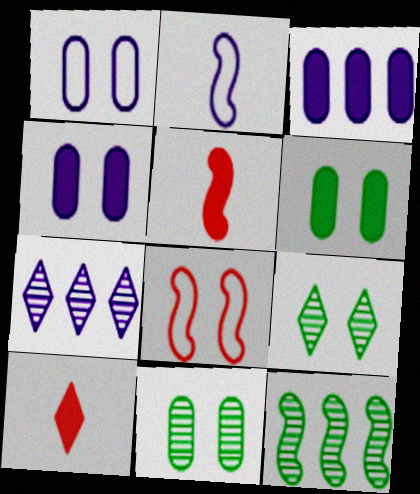[[1, 10, 12], 
[2, 4, 7], 
[4, 8, 9]]